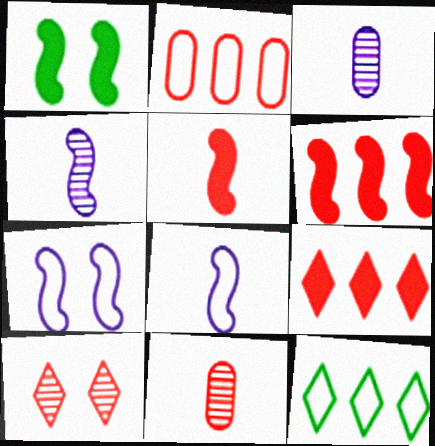[[2, 5, 10]]